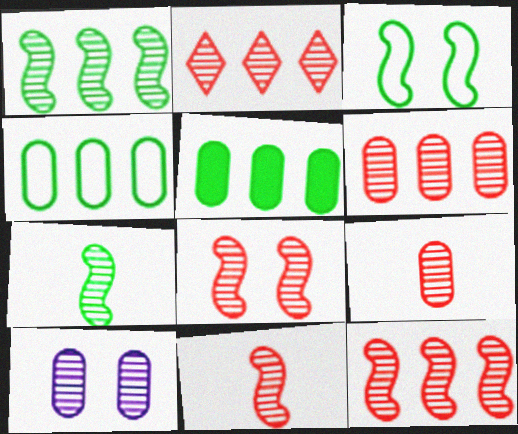[[2, 6, 12], 
[2, 7, 10], 
[2, 8, 9], 
[8, 11, 12]]